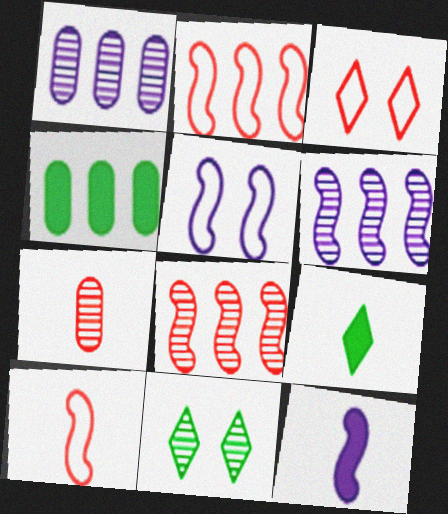[[5, 6, 12], 
[6, 7, 11]]